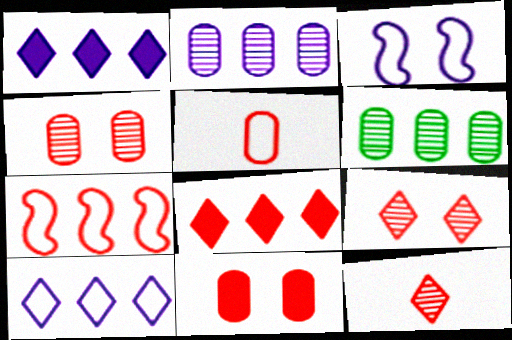[[1, 6, 7], 
[7, 11, 12]]